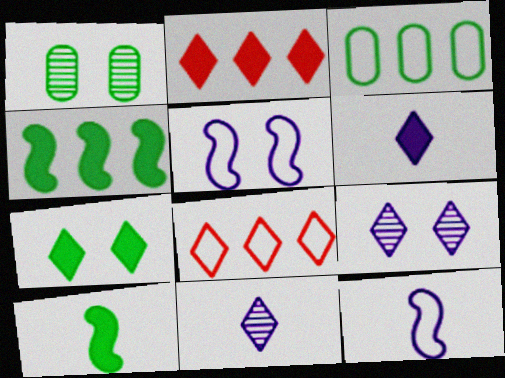[[1, 2, 12], 
[2, 6, 7], 
[7, 8, 11]]